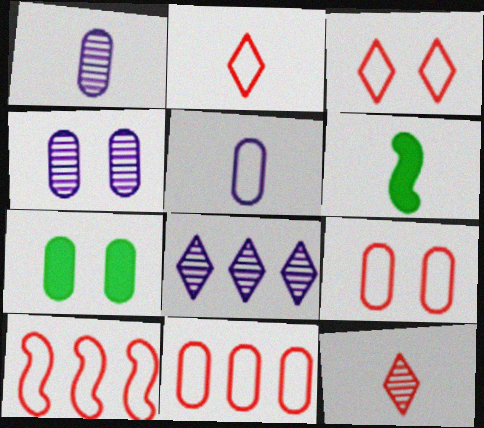[[1, 2, 6], 
[1, 7, 11], 
[2, 9, 10], 
[4, 7, 9], 
[5, 6, 12], 
[6, 8, 9]]